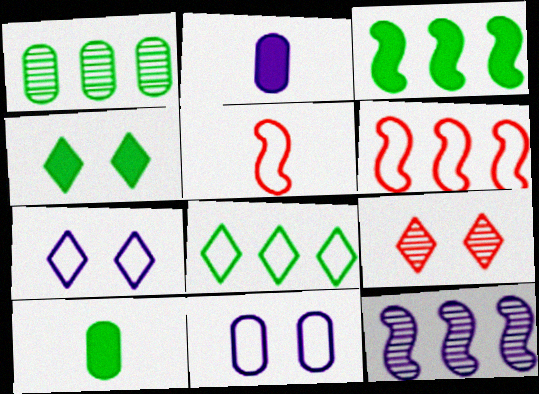[[1, 3, 8], 
[2, 7, 12], 
[3, 4, 10], 
[3, 6, 12], 
[4, 7, 9], 
[5, 8, 11]]